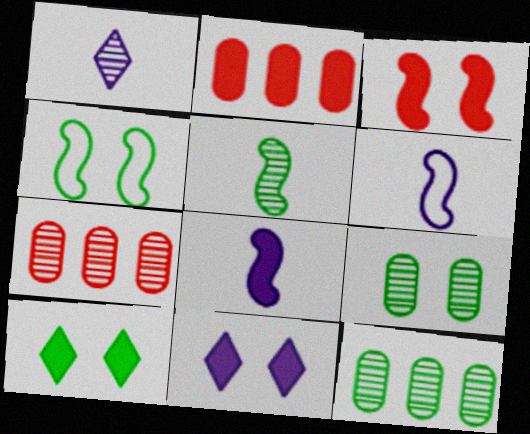[[1, 2, 4], 
[2, 8, 10], 
[4, 9, 10], 
[6, 7, 10]]